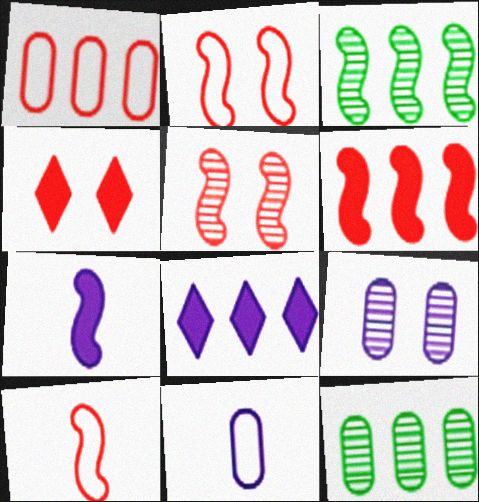[[1, 3, 8], 
[2, 3, 7], 
[3, 4, 11], 
[5, 6, 10]]